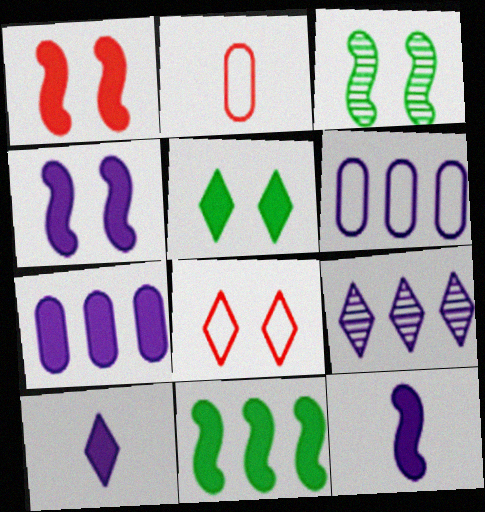[[1, 11, 12], 
[4, 7, 10]]